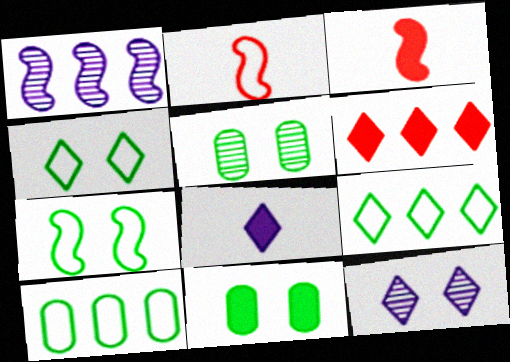[[1, 3, 7], 
[1, 6, 10], 
[3, 10, 12]]